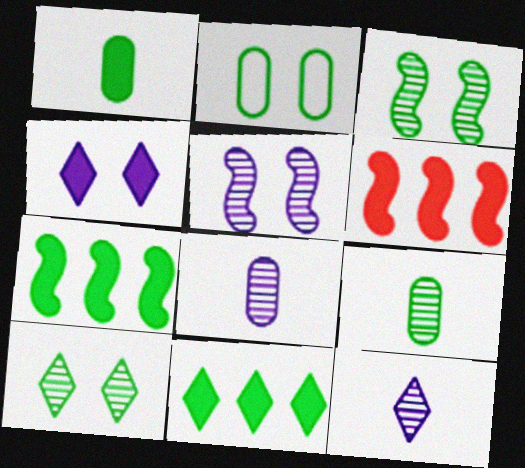[[1, 4, 6], 
[2, 6, 12]]